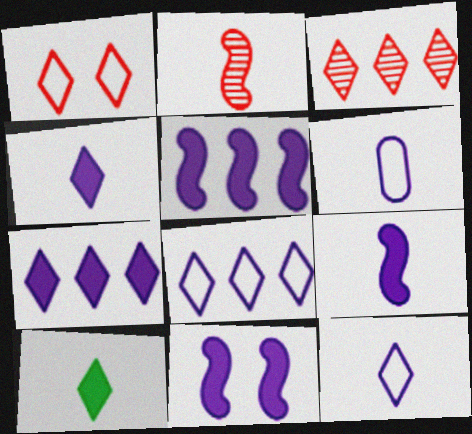[[2, 6, 10], 
[5, 9, 11]]